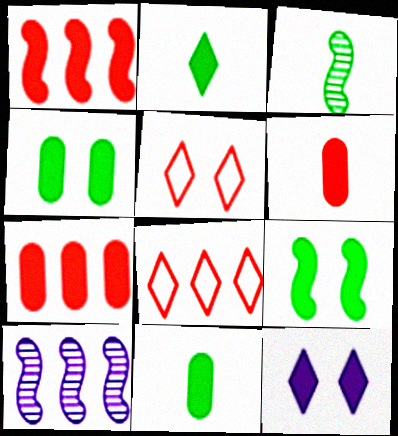[[1, 11, 12], 
[5, 10, 11]]